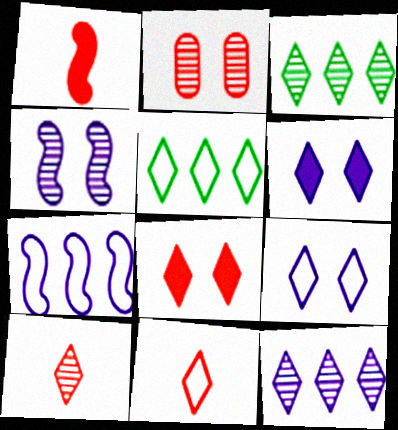[[3, 6, 11], 
[5, 6, 10], 
[5, 9, 11]]